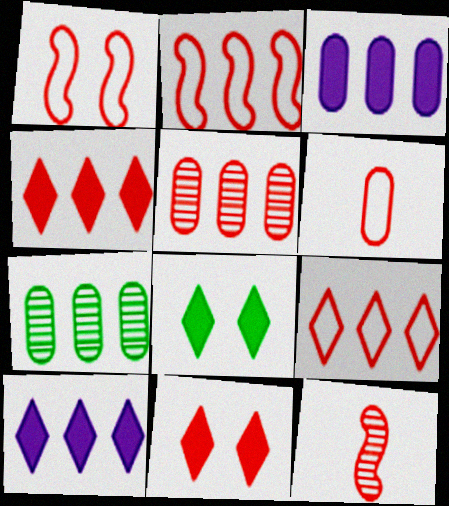[[1, 6, 9], 
[2, 4, 5], 
[2, 7, 10]]